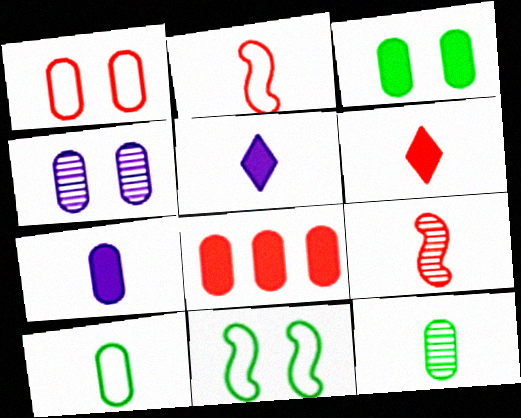[[1, 3, 4], 
[2, 5, 12], 
[3, 7, 8], 
[4, 8, 10], 
[5, 9, 10]]